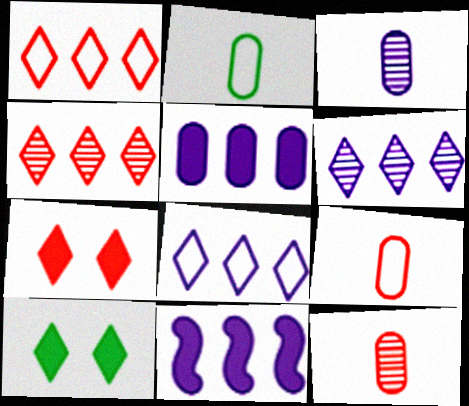[]